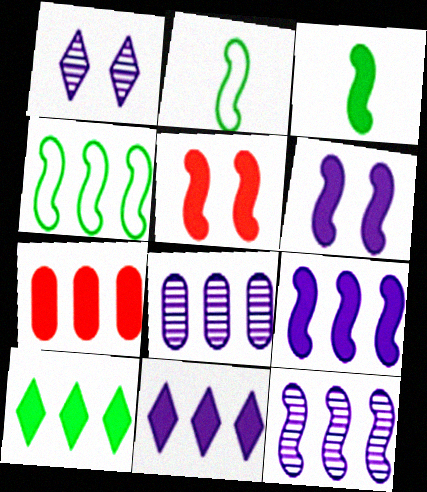[[1, 2, 7], 
[2, 5, 12], 
[3, 5, 9], 
[7, 9, 10]]